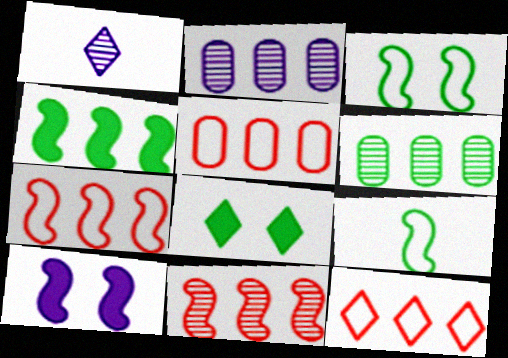[[1, 8, 12], 
[2, 4, 12], 
[5, 7, 12], 
[6, 8, 9], 
[9, 10, 11]]